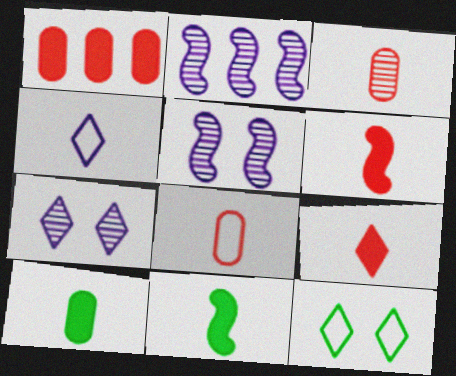[[3, 4, 11]]